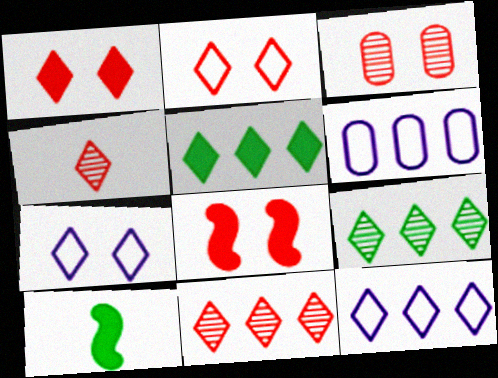[[2, 3, 8], 
[3, 10, 12], 
[4, 5, 7], 
[5, 11, 12]]